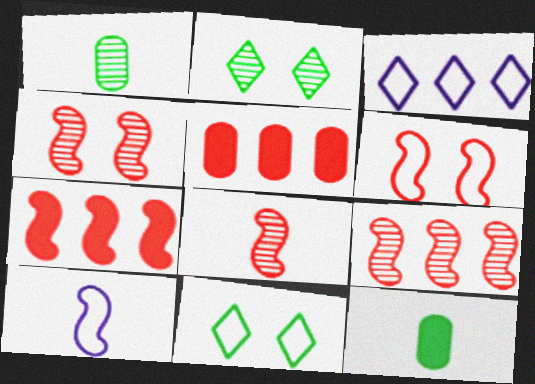[[2, 5, 10], 
[3, 4, 12], 
[4, 8, 9], 
[6, 7, 8]]